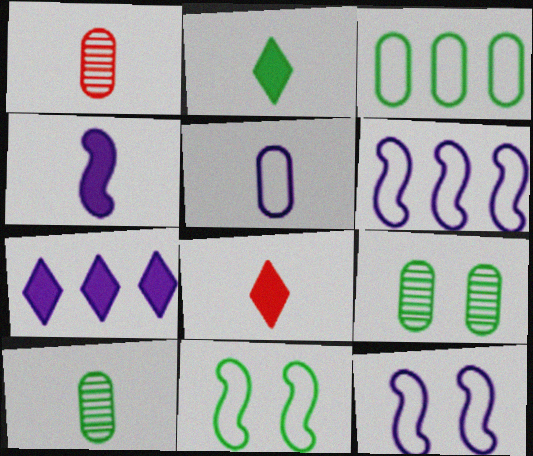[[1, 7, 11], 
[6, 8, 9]]